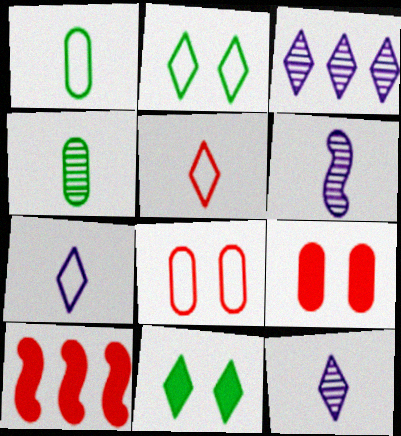[[3, 5, 11]]